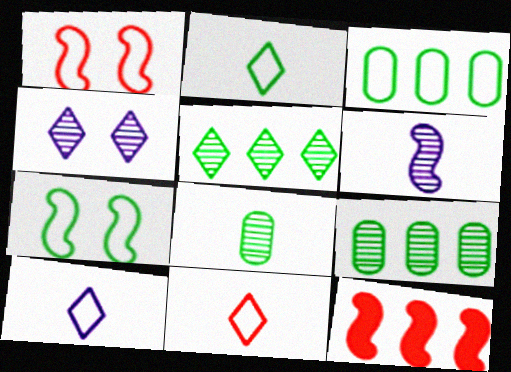[[1, 3, 10], 
[2, 3, 7], 
[2, 10, 11], 
[6, 7, 12]]